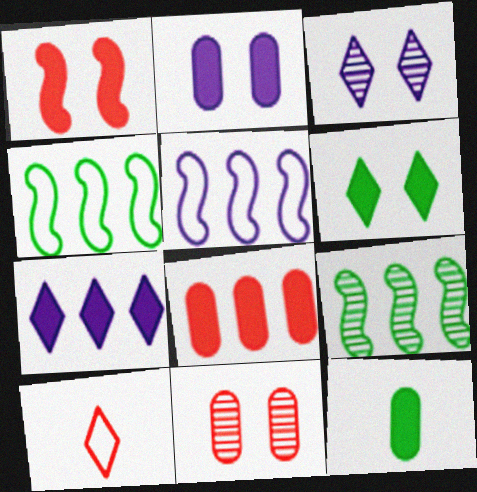[[1, 2, 6], 
[1, 7, 12], 
[2, 8, 12], 
[2, 9, 10]]